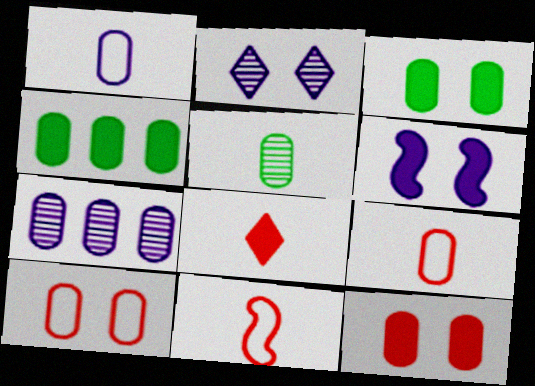[[2, 4, 11], 
[3, 7, 9], 
[4, 6, 8]]